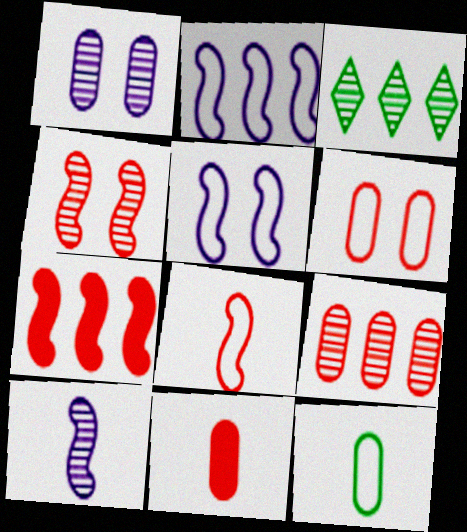[[3, 5, 11], 
[4, 7, 8], 
[6, 9, 11]]